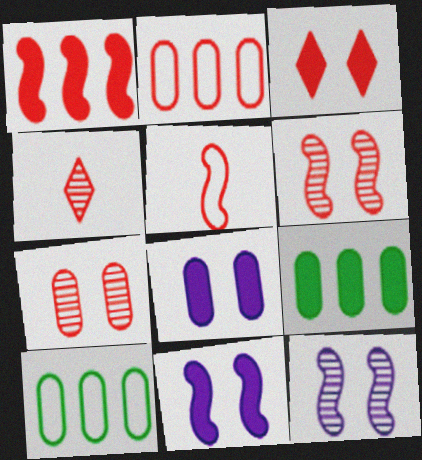[[1, 5, 6], 
[4, 10, 11]]